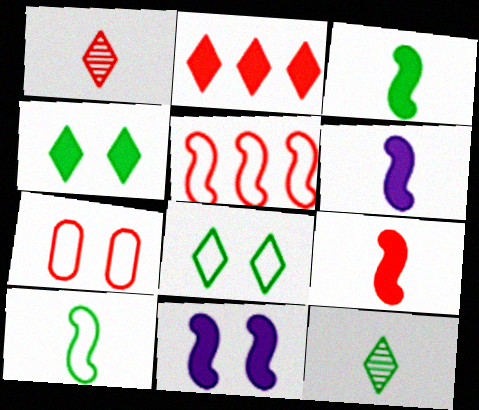[[3, 6, 9]]